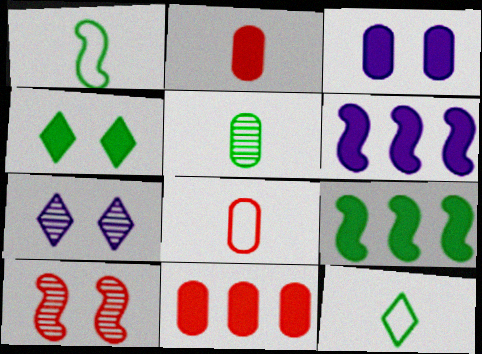[[1, 6, 10], 
[1, 7, 11], 
[2, 4, 6], 
[7, 8, 9]]